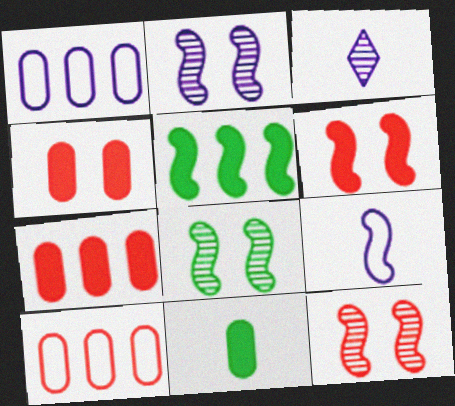[[2, 8, 12], 
[5, 9, 12]]